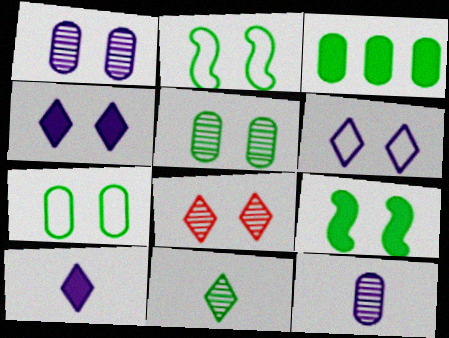[[2, 3, 11]]